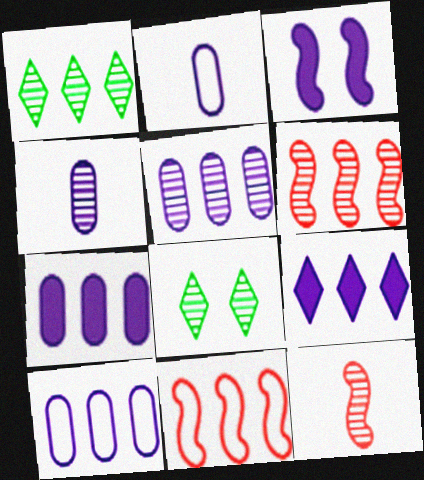[[1, 5, 6], 
[1, 7, 11], 
[4, 6, 8], 
[5, 7, 10], 
[5, 8, 12]]